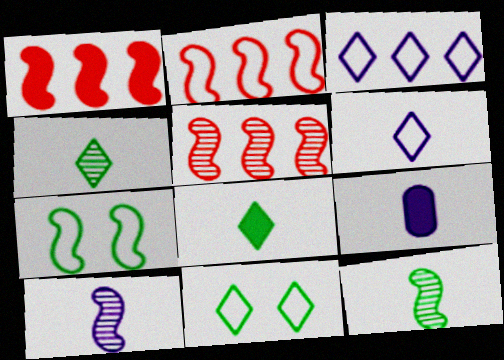[[1, 2, 5], 
[1, 7, 10], 
[5, 9, 11], 
[6, 9, 10]]